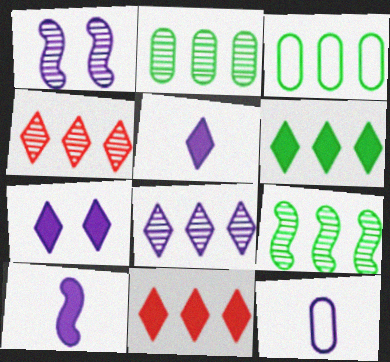[[3, 6, 9]]